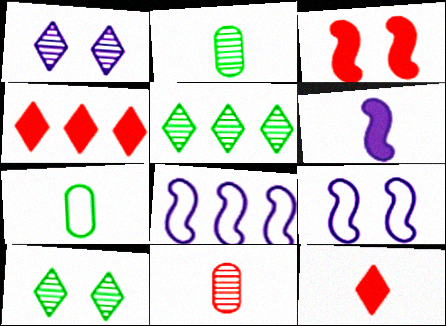[[2, 4, 9]]